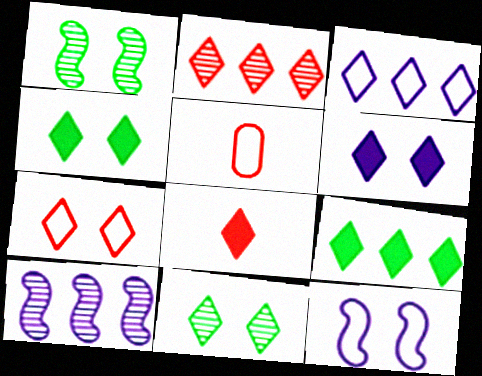[[2, 3, 9], 
[2, 7, 8], 
[3, 8, 11], 
[4, 5, 10], 
[6, 7, 11], 
[6, 8, 9]]